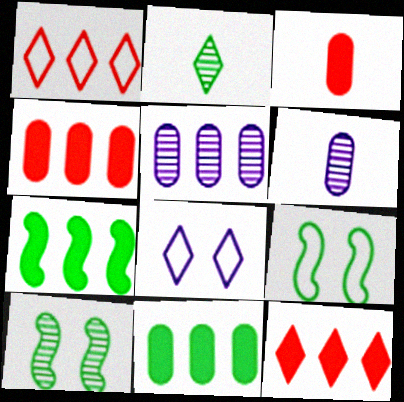[[1, 5, 7], 
[2, 8, 12], 
[2, 9, 11], 
[6, 9, 12]]